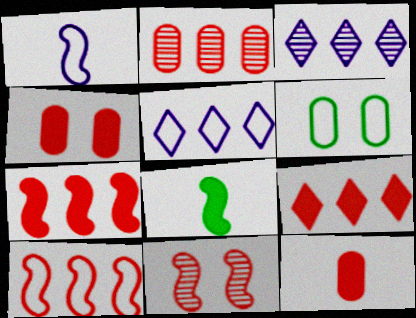[[2, 9, 10]]